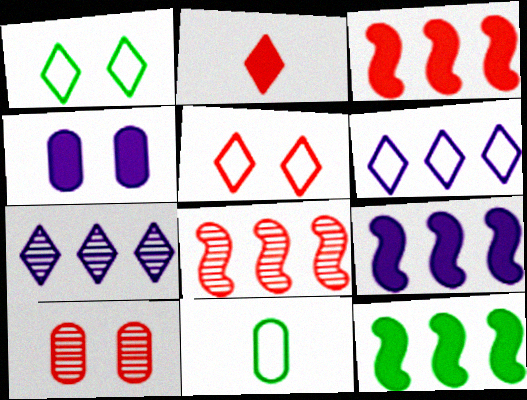[[1, 2, 7], 
[2, 4, 12], 
[3, 9, 12]]